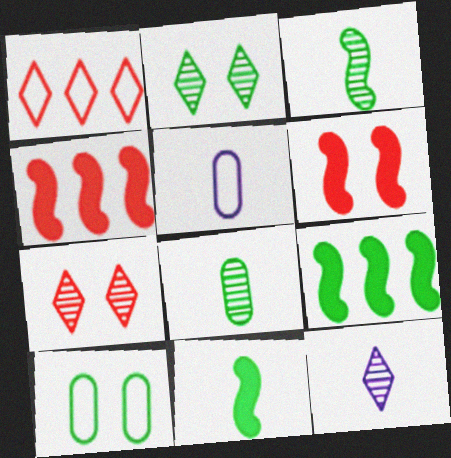[[2, 4, 5], 
[4, 10, 12], 
[5, 7, 9]]